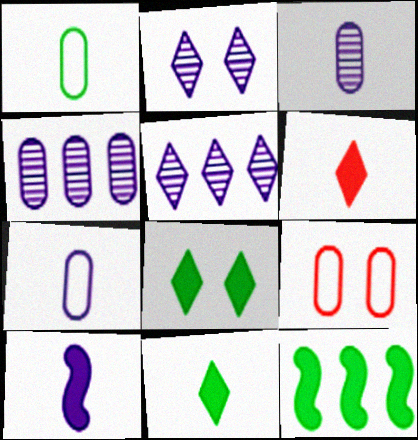[]